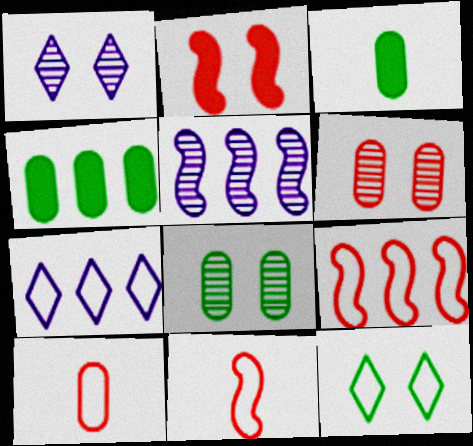[[1, 3, 9], 
[1, 4, 11]]